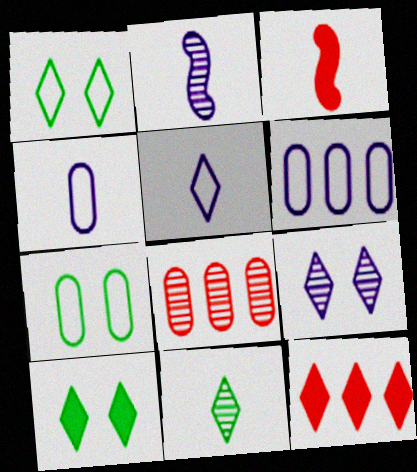[[2, 7, 12], 
[3, 4, 11]]